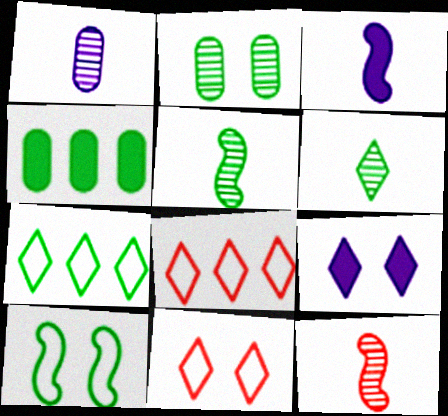[[1, 6, 12], 
[2, 3, 8], 
[4, 6, 10], 
[6, 8, 9]]